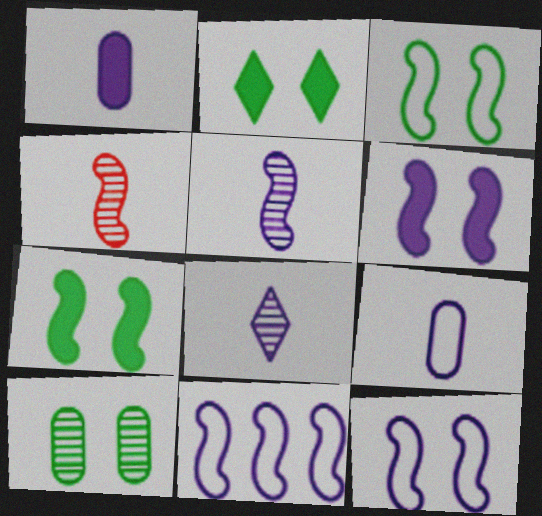[[2, 3, 10], 
[4, 7, 11], 
[5, 6, 11]]